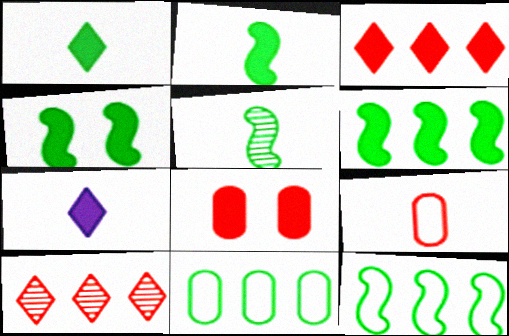[[2, 4, 6], 
[4, 5, 12], 
[5, 7, 9], 
[6, 7, 8]]